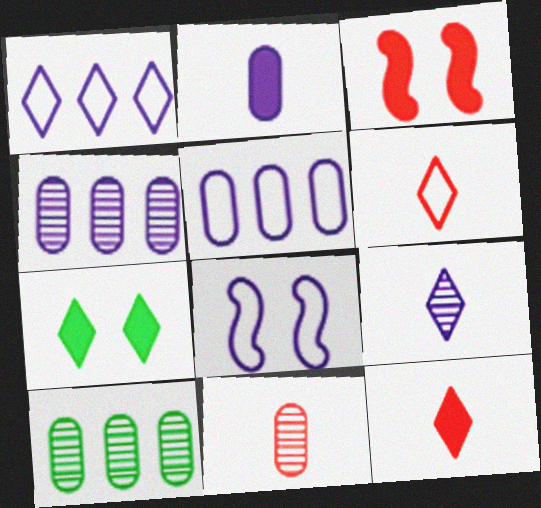[[8, 10, 12]]